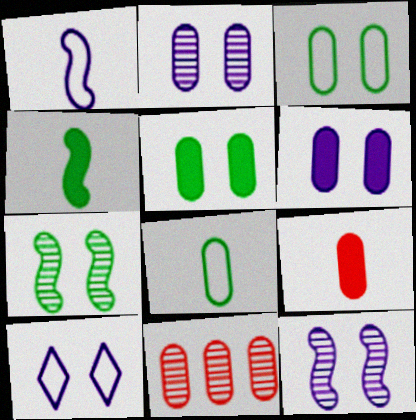[[4, 10, 11], 
[6, 8, 11], 
[6, 10, 12]]